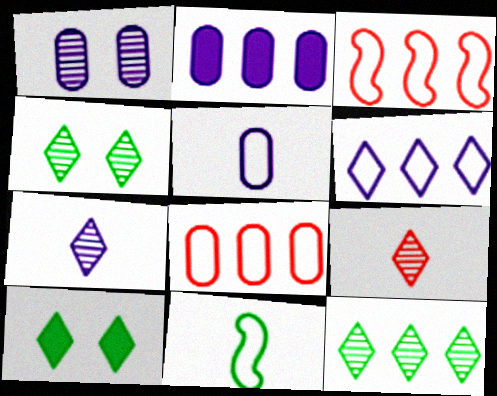[[1, 2, 5], 
[2, 3, 12], 
[6, 9, 10]]